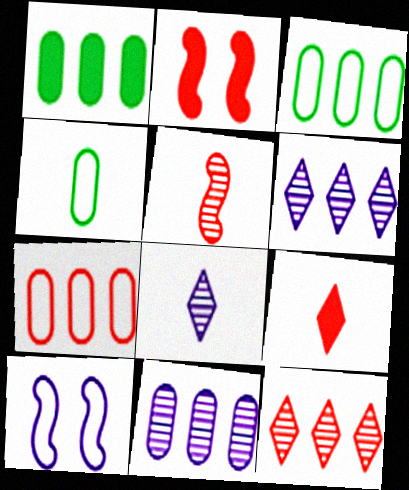[[1, 7, 11], 
[2, 3, 8], 
[2, 4, 6]]